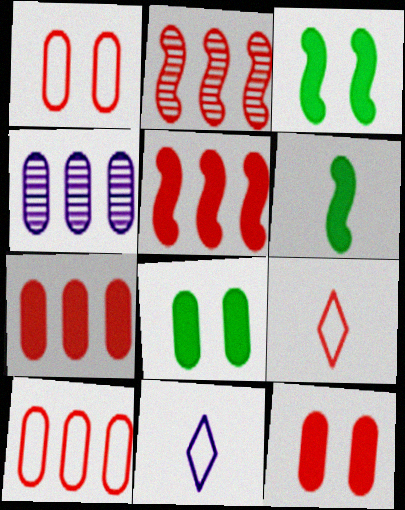[[2, 8, 11], 
[2, 9, 12], 
[3, 4, 9]]